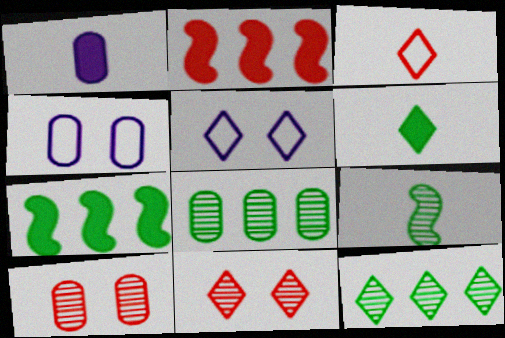[[1, 3, 9], 
[2, 3, 10]]